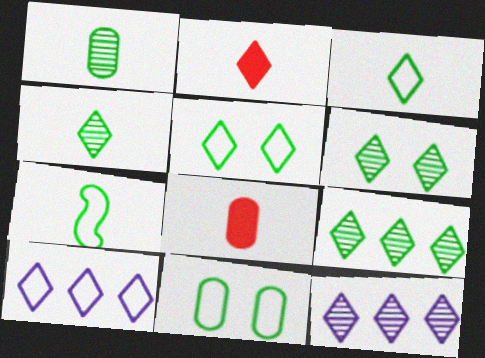[[2, 5, 12], 
[2, 6, 10], 
[4, 6, 9]]